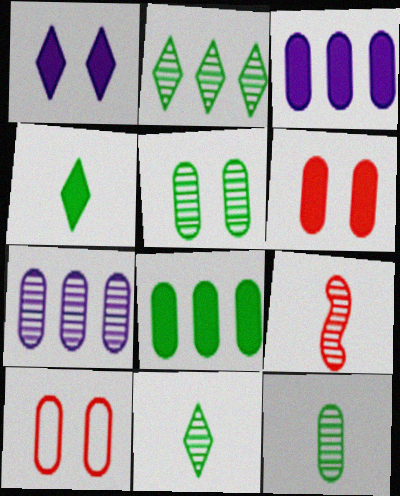[[3, 10, 12]]